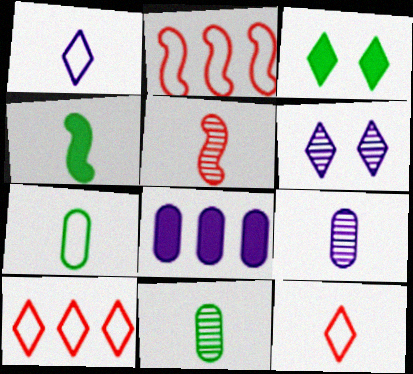[[2, 3, 9], 
[4, 9, 12]]